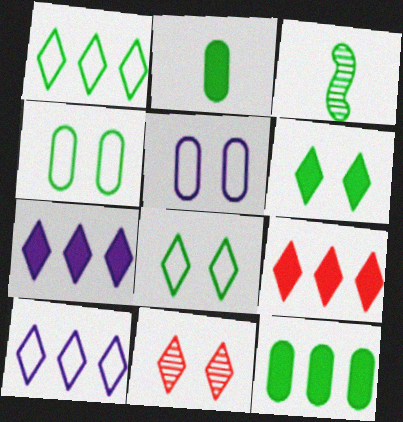[[3, 5, 9], 
[3, 8, 12]]